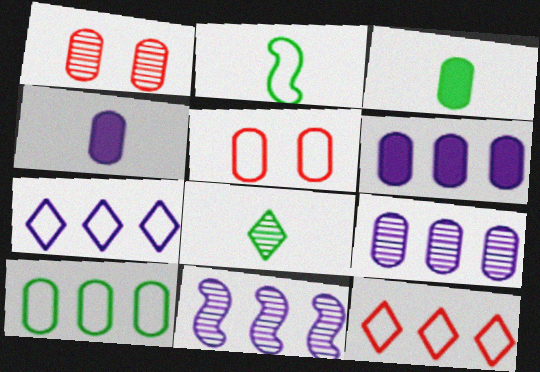[[1, 4, 10], 
[1, 8, 11], 
[2, 3, 8], 
[2, 5, 7], 
[3, 5, 9], 
[6, 7, 11]]